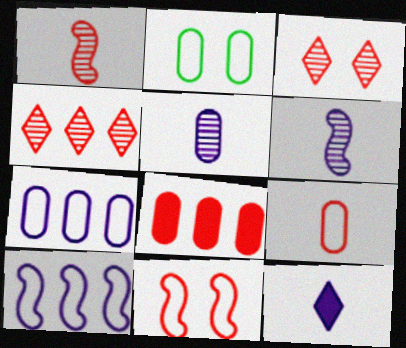[[2, 5, 8], 
[2, 7, 9]]